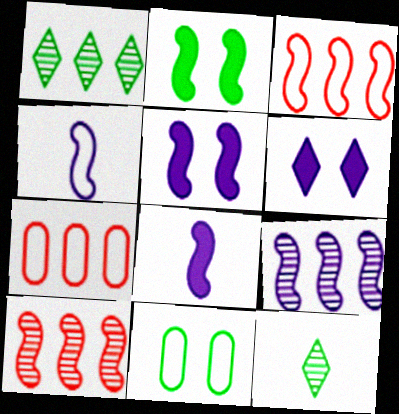[[2, 4, 10], 
[4, 5, 9], 
[5, 7, 12]]